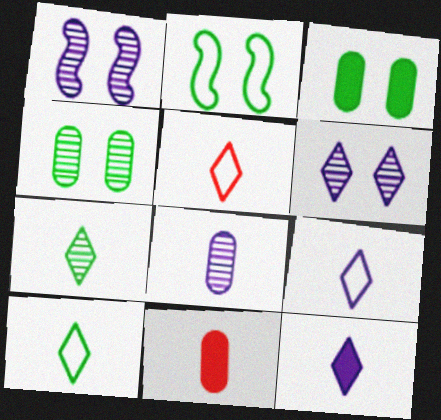[[5, 7, 12], 
[5, 9, 10]]